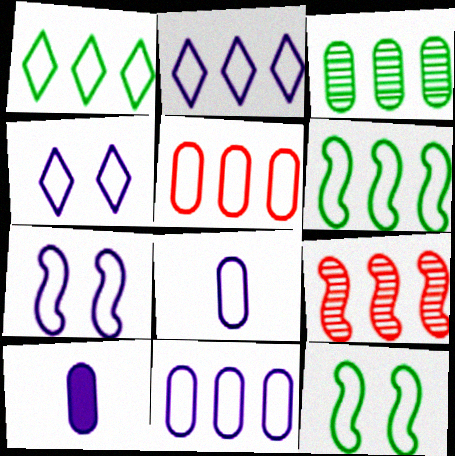[[2, 5, 6], 
[2, 7, 8]]